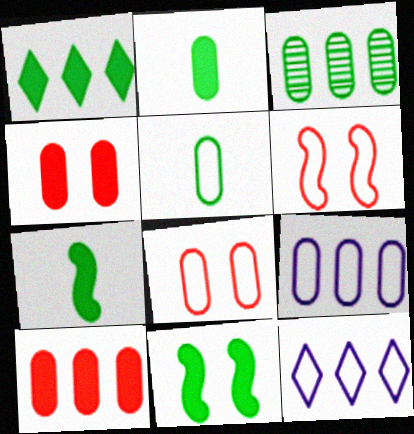[[1, 2, 11], 
[3, 9, 10], 
[5, 6, 12], 
[5, 8, 9]]